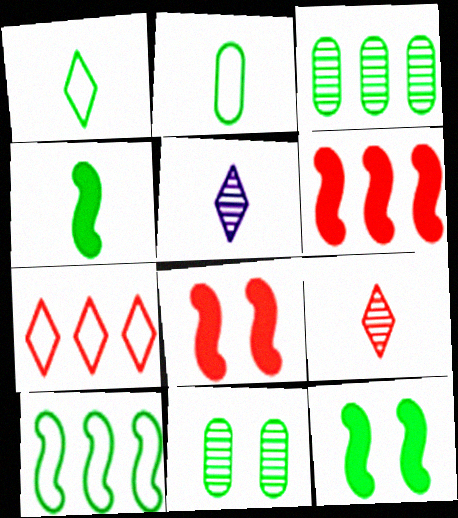[[1, 3, 12]]